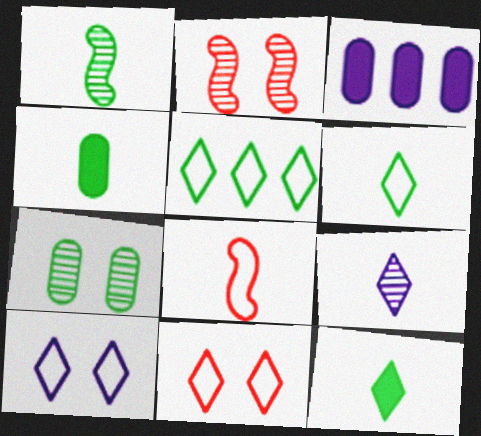[[1, 3, 11], 
[1, 4, 6], 
[2, 3, 6], 
[4, 8, 9]]